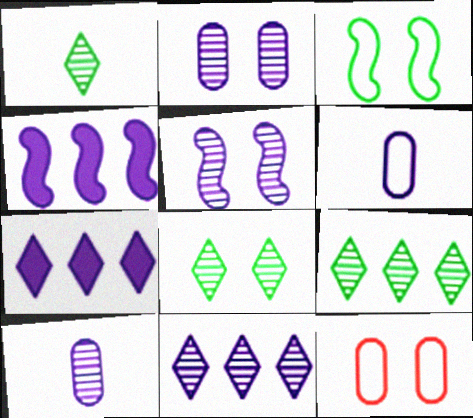[[1, 4, 12], 
[1, 8, 9], 
[5, 6, 7], 
[5, 10, 11]]